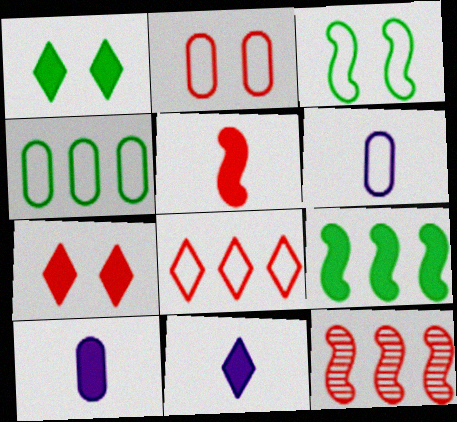[[1, 6, 12], 
[2, 4, 6], 
[3, 6, 8], 
[7, 9, 10]]